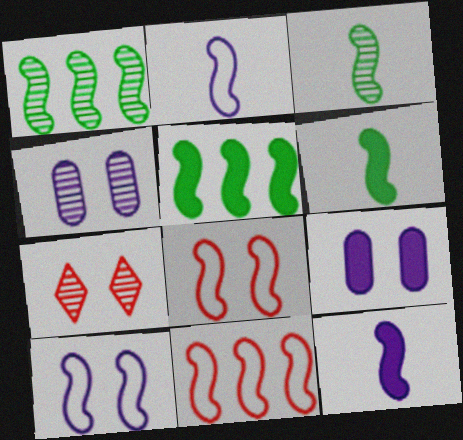[[1, 8, 12]]